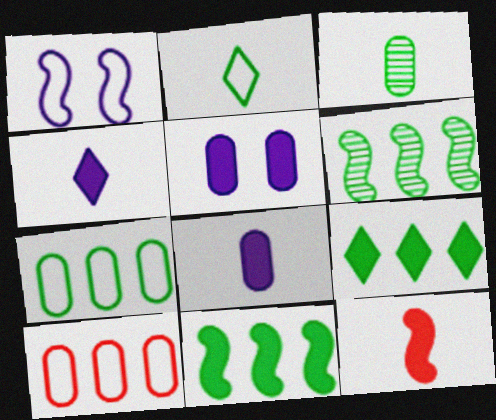[[1, 2, 10], 
[1, 6, 12], 
[3, 5, 10], 
[5, 9, 12], 
[6, 7, 9]]